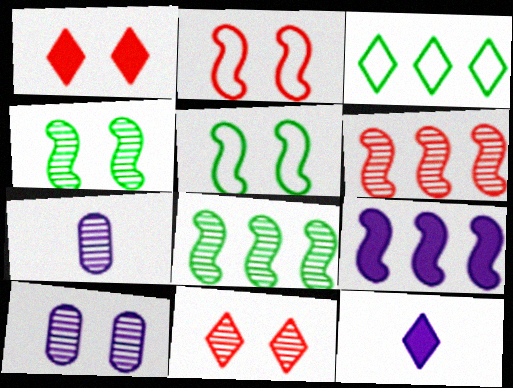[[1, 5, 10], 
[3, 11, 12], 
[4, 10, 11], 
[7, 8, 11]]